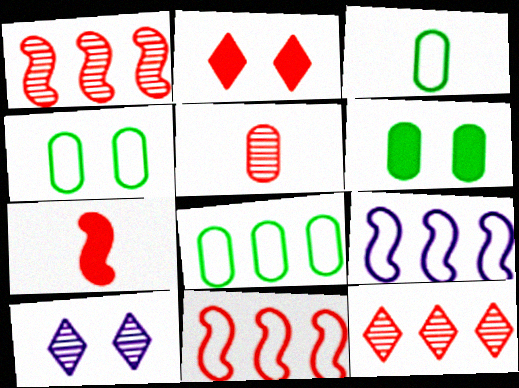[[2, 5, 11], 
[3, 4, 8], 
[7, 8, 10]]